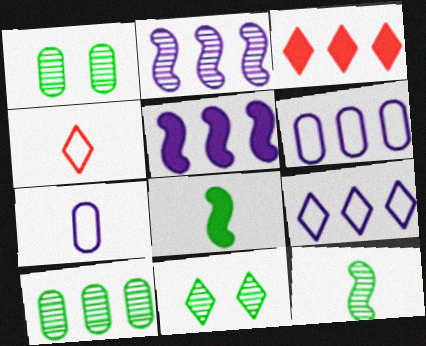[[1, 4, 5], 
[10, 11, 12]]